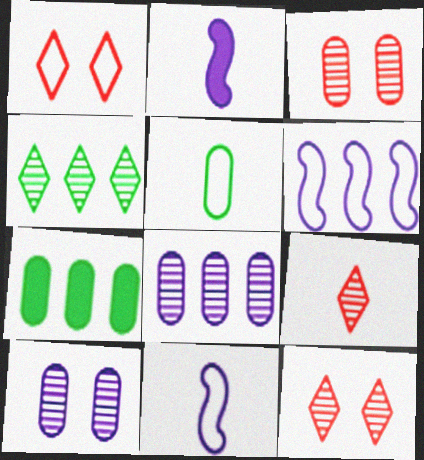[[1, 5, 6], 
[2, 5, 9], 
[7, 11, 12]]